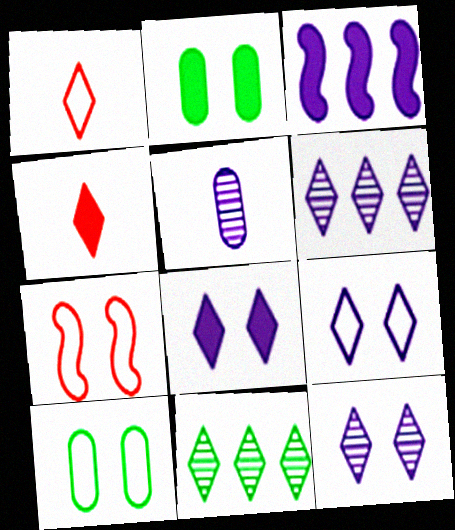[[1, 8, 11], 
[2, 3, 4], 
[2, 7, 12], 
[3, 5, 9], 
[4, 9, 11], 
[7, 9, 10], 
[8, 9, 12]]